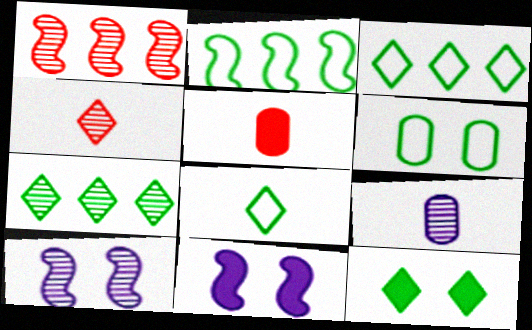[[2, 6, 8], 
[3, 5, 10], 
[7, 8, 12]]